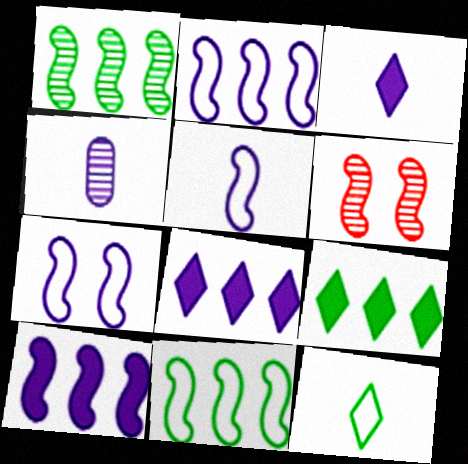[[2, 5, 7], 
[3, 4, 5], 
[4, 7, 8]]